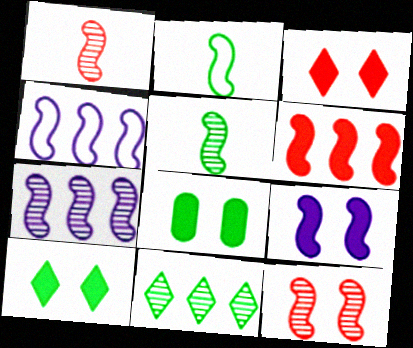[[2, 8, 11], 
[3, 8, 9], 
[5, 7, 12]]